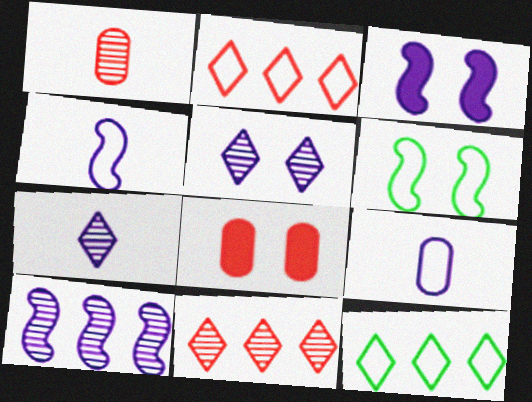[[1, 3, 12], 
[2, 6, 9], 
[3, 4, 10], 
[5, 6, 8]]